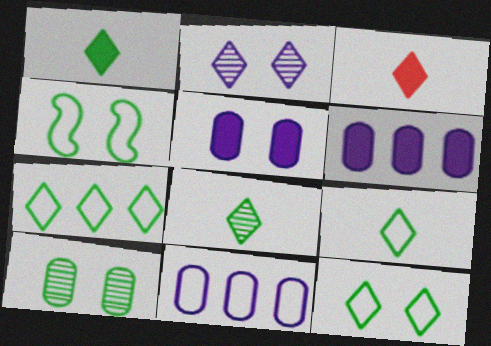[[1, 8, 9], 
[2, 3, 7], 
[7, 9, 12]]